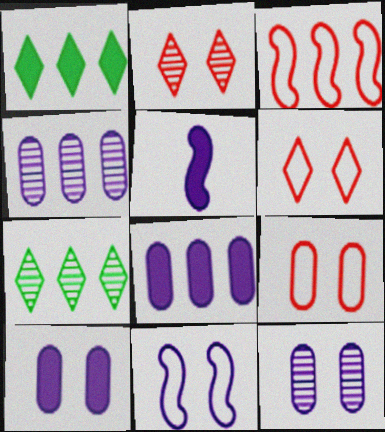[[1, 3, 4], 
[3, 7, 8], 
[5, 7, 9]]